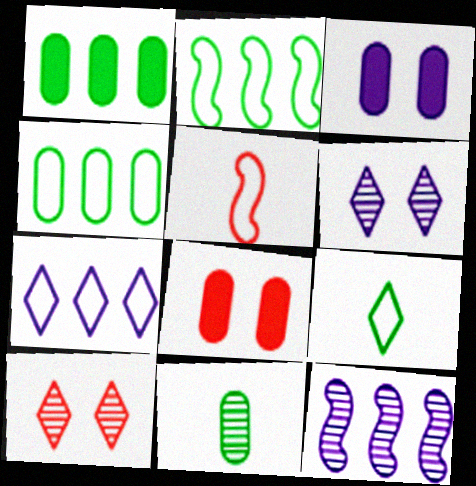[[1, 5, 6], 
[8, 9, 12], 
[10, 11, 12]]